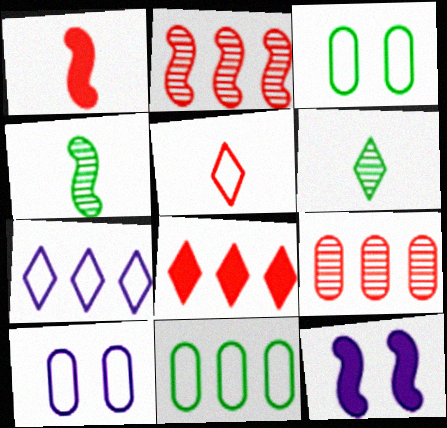[[4, 8, 10]]